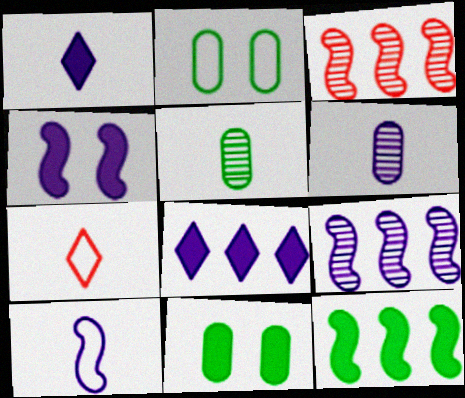[[1, 2, 3], 
[1, 6, 10], 
[4, 9, 10], 
[7, 9, 11]]